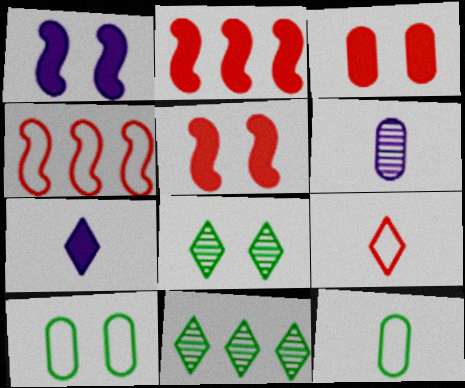[]